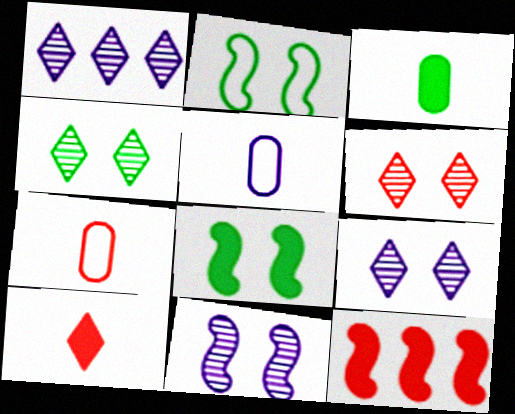[[1, 7, 8], 
[4, 5, 12], 
[4, 6, 9], 
[6, 7, 12]]